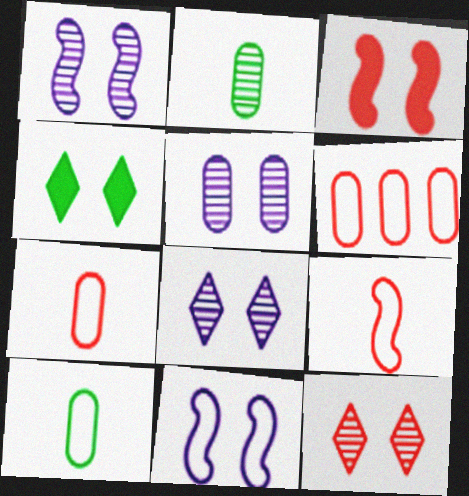[[1, 5, 8]]